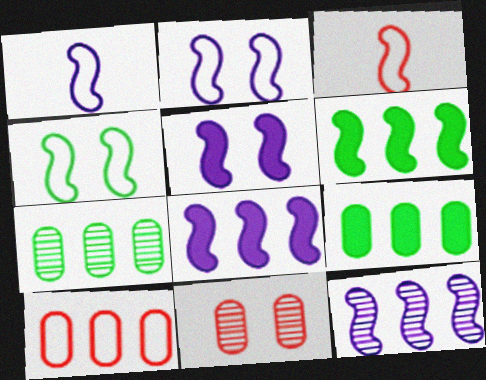[[1, 5, 12]]